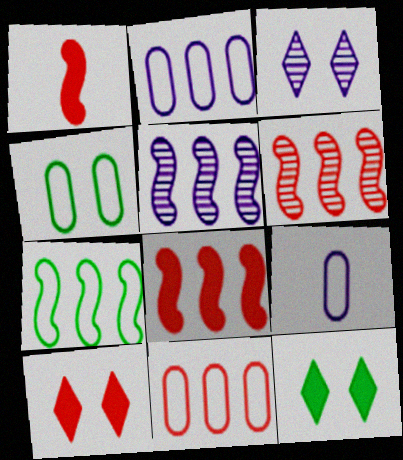[[4, 9, 11], 
[5, 7, 8], 
[6, 9, 12]]